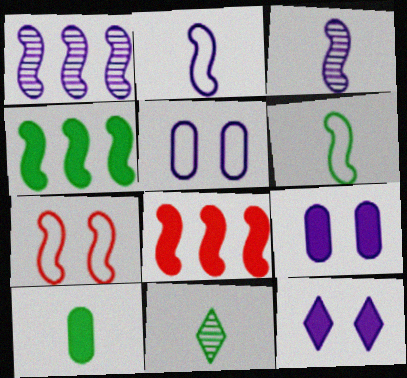[[3, 4, 7], 
[5, 8, 11], 
[6, 10, 11], 
[8, 10, 12]]